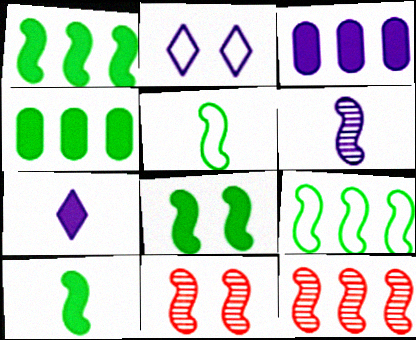[[1, 8, 10], 
[2, 3, 6]]